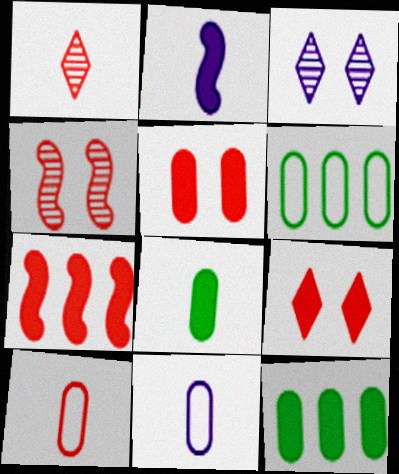[[2, 9, 12]]